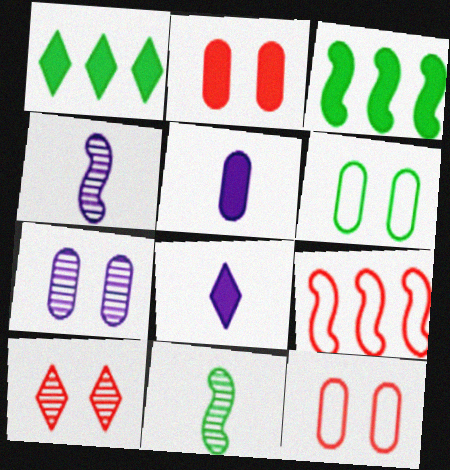[[1, 4, 12], 
[1, 6, 11], 
[2, 3, 8], 
[2, 6, 7]]